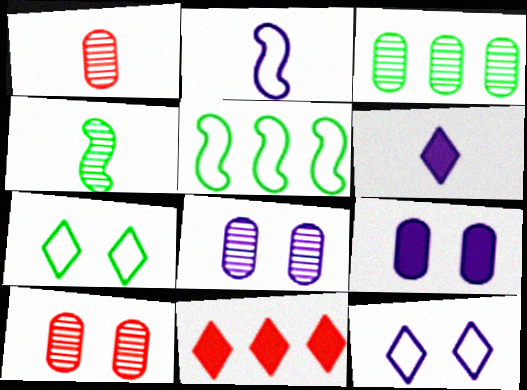[[1, 3, 8], 
[5, 6, 10]]